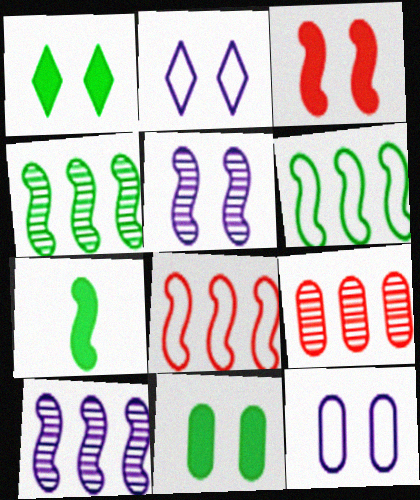[[2, 7, 9], 
[5, 7, 8]]